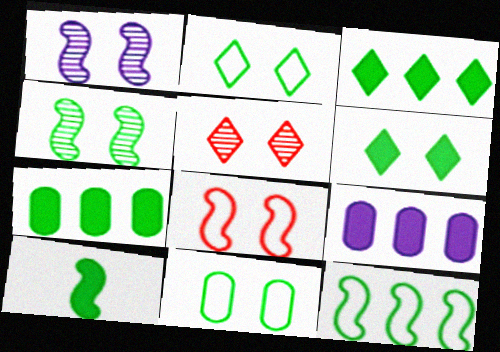[[4, 6, 11], 
[4, 10, 12], 
[6, 7, 10]]